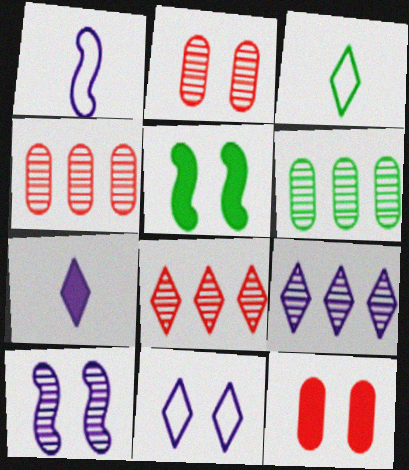[[2, 5, 11], 
[3, 5, 6], 
[7, 9, 11]]